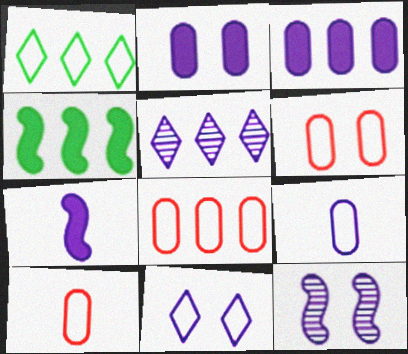[[2, 11, 12], 
[4, 5, 8], 
[6, 8, 10]]